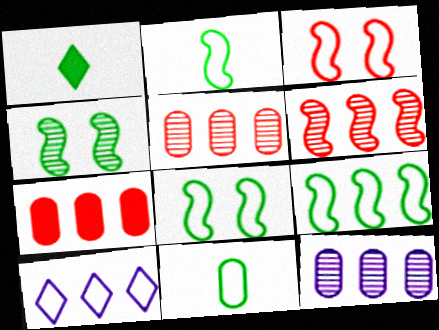[[1, 3, 12], 
[2, 8, 9], 
[3, 10, 11]]